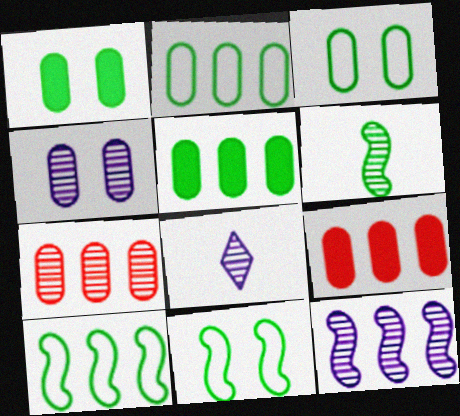[[4, 8, 12], 
[8, 9, 11]]